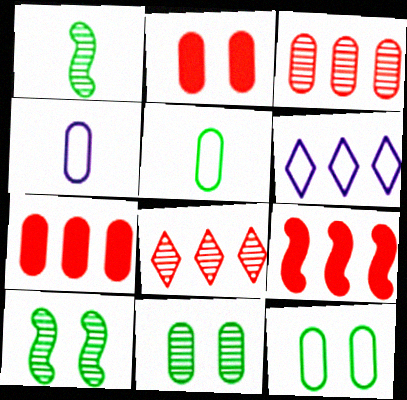[[1, 2, 6], 
[4, 7, 11]]